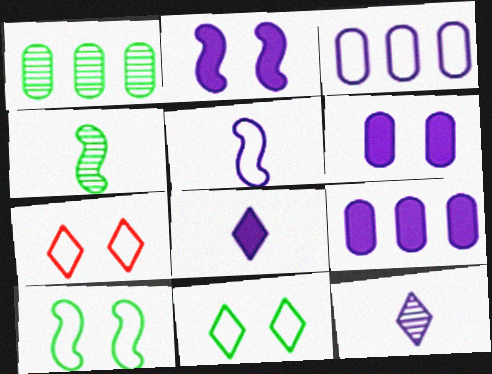[[2, 3, 12], 
[2, 8, 9], 
[4, 7, 9]]